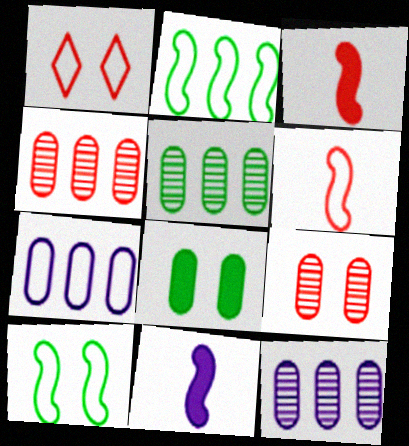[[1, 3, 4], 
[1, 5, 11], 
[4, 5, 12]]